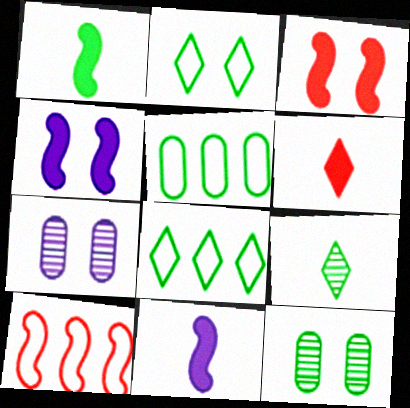[[1, 8, 12], 
[2, 3, 7]]